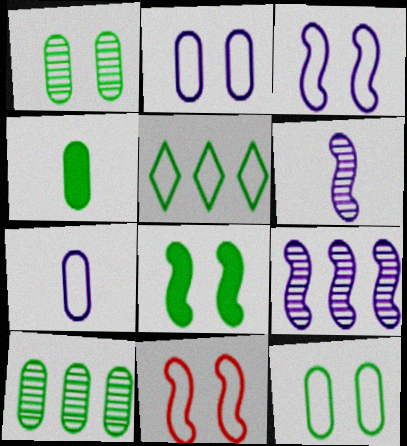[[4, 10, 12], 
[5, 7, 11]]